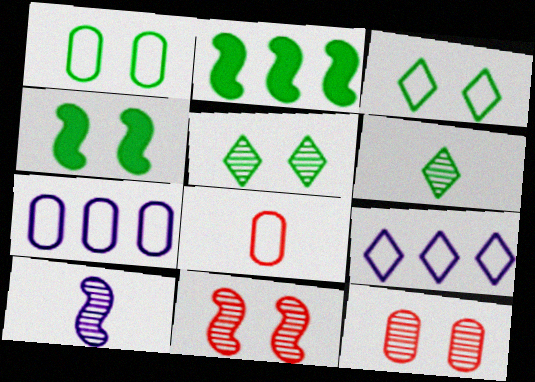[[1, 2, 6], 
[1, 4, 5], 
[1, 7, 8]]